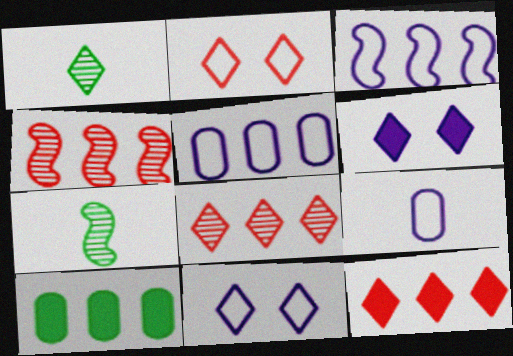[[1, 11, 12], 
[3, 8, 10], 
[3, 9, 11]]